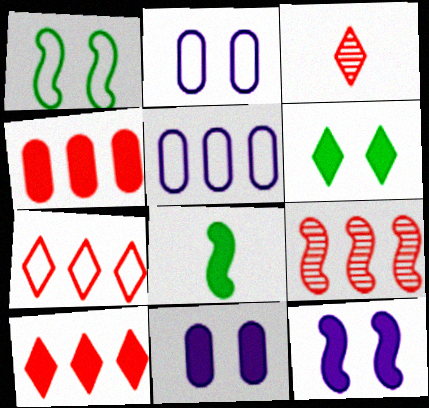[[4, 7, 9], 
[8, 10, 11]]